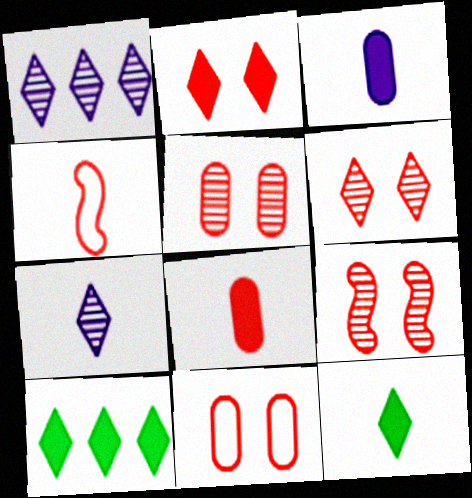[[2, 9, 11], 
[5, 6, 9]]